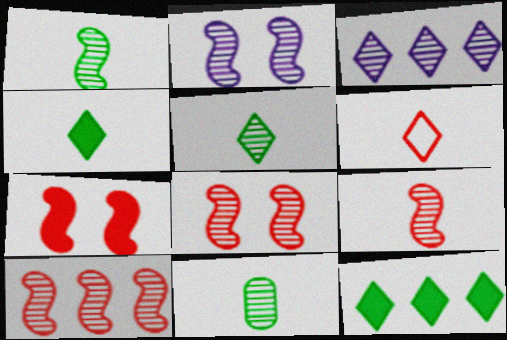[[1, 2, 10], 
[1, 5, 11], 
[3, 8, 11], 
[8, 9, 10]]